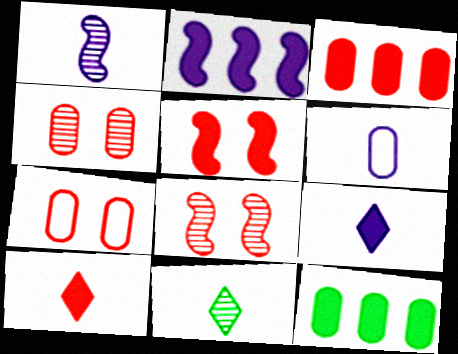[[1, 6, 9], 
[2, 7, 11], 
[3, 5, 10], 
[4, 6, 12], 
[5, 9, 12]]